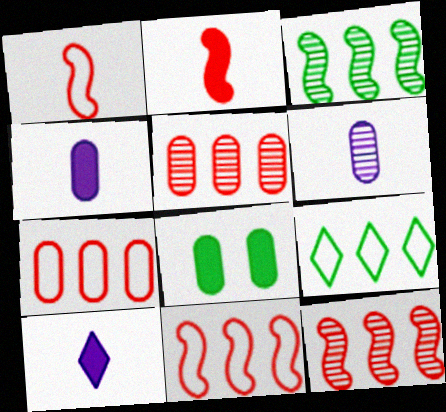[[6, 7, 8]]